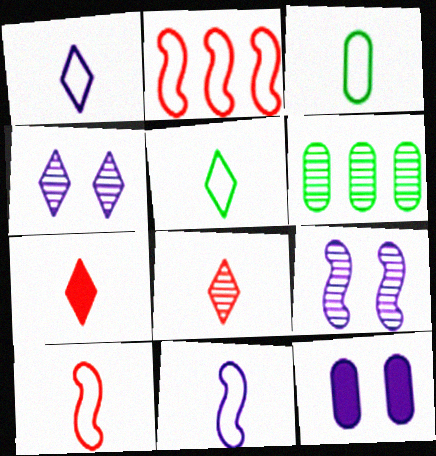[[1, 3, 10], 
[6, 8, 9]]